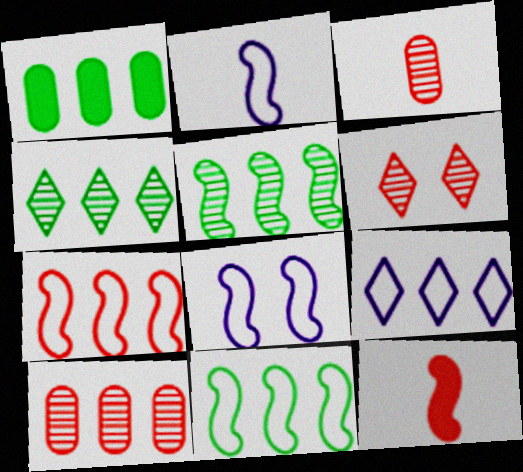[[1, 2, 6], 
[1, 4, 11], 
[5, 8, 12]]